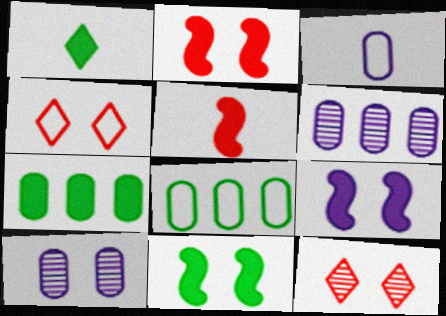[[1, 7, 11], 
[2, 9, 11], 
[4, 10, 11]]